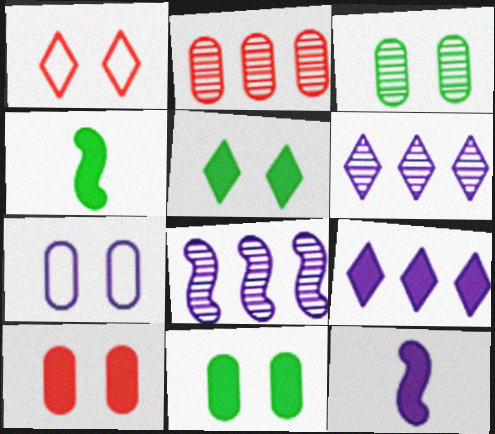[[3, 7, 10], 
[4, 9, 10], 
[6, 7, 12]]